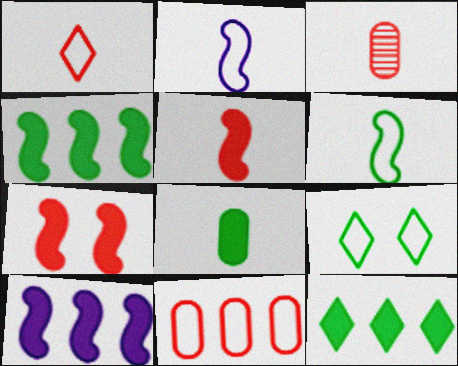[[1, 3, 5], 
[2, 9, 11], 
[3, 9, 10]]